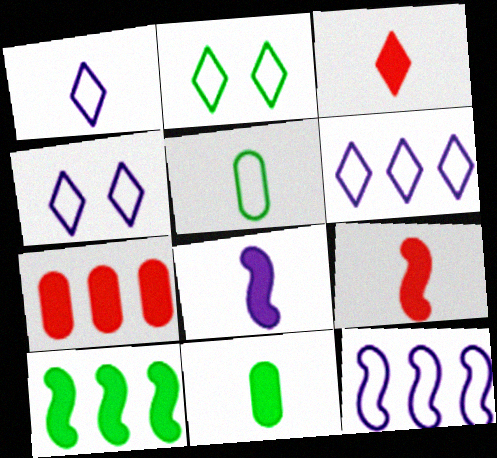[[1, 4, 6], 
[3, 8, 11]]